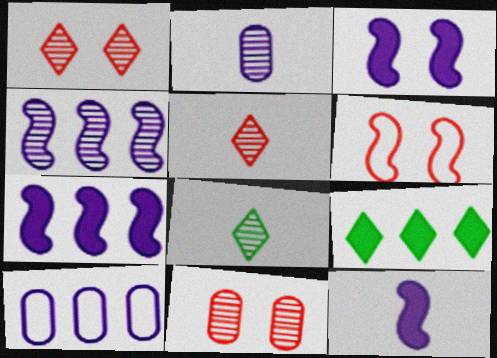[[2, 6, 9], 
[3, 7, 12], 
[4, 8, 11]]